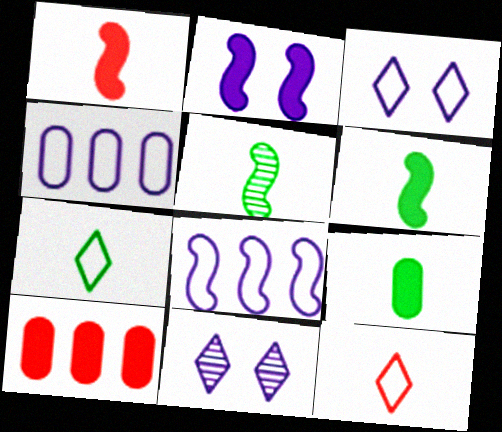[[3, 5, 10], 
[5, 7, 9]]